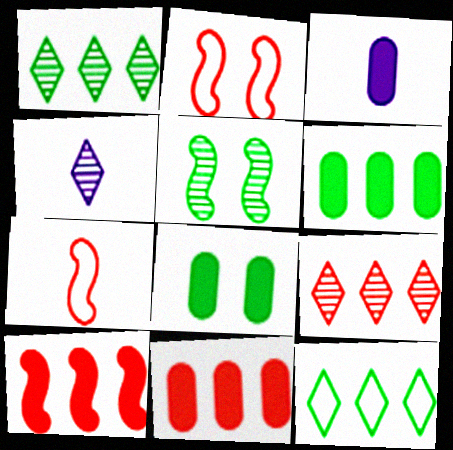[[1, 2, 3], 
[2, 4, 6], 
[3, 8, 11]]